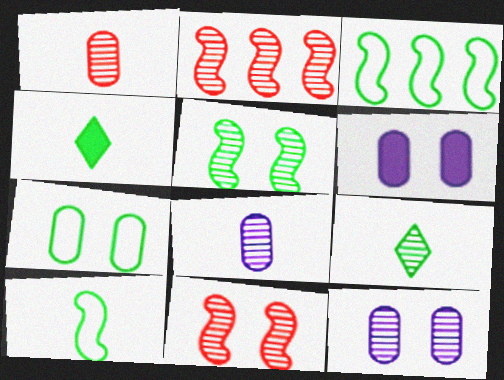[[2, 9, 12]]